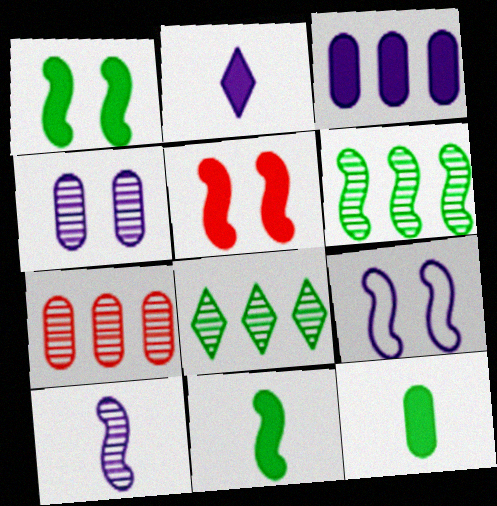[]